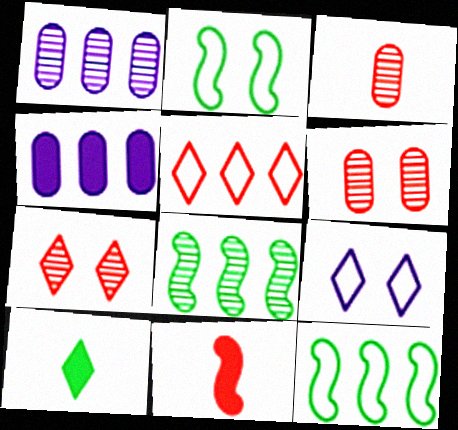[[4, 5, 8], 
[5, 6, 11]]